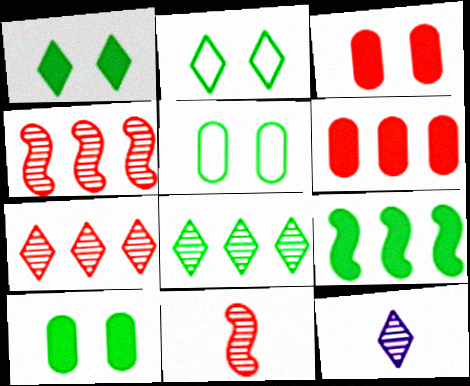[]